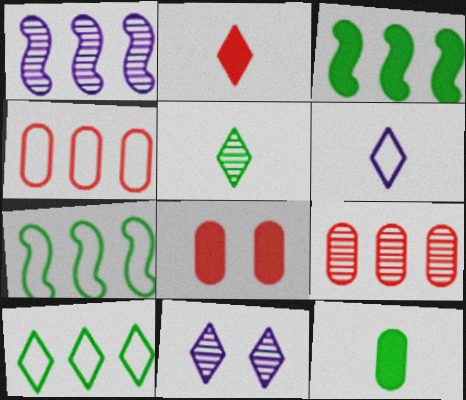[[2, 5, 6], 
[2, 10, 11]]